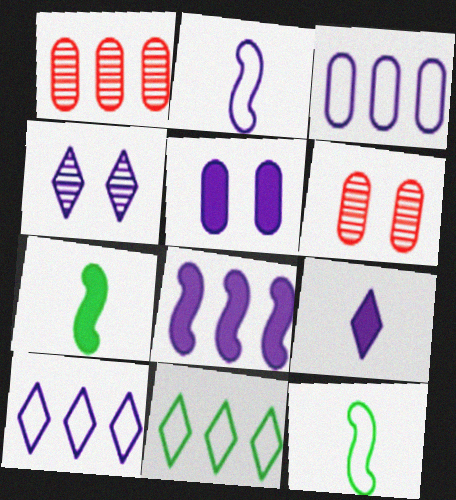[[1, 8, 11], 
[4, 9, 10], 
[5, 8, 9], 
[6, 7, 10]]